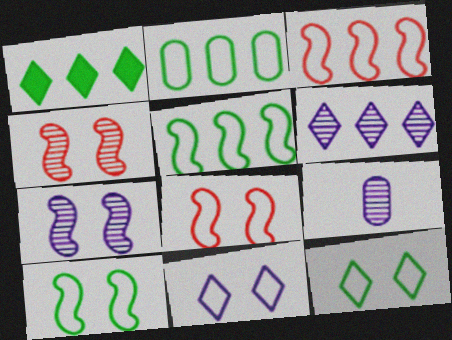[[1, 8, 9], 
[6, 7, 9]]